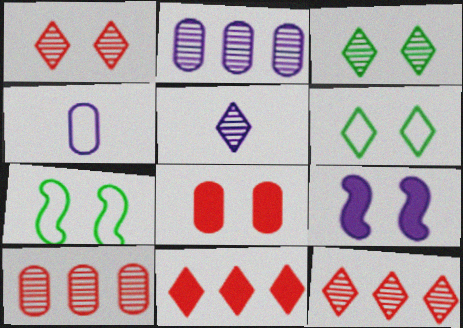[[3, 5, 12], 
[5, 6, 11]]